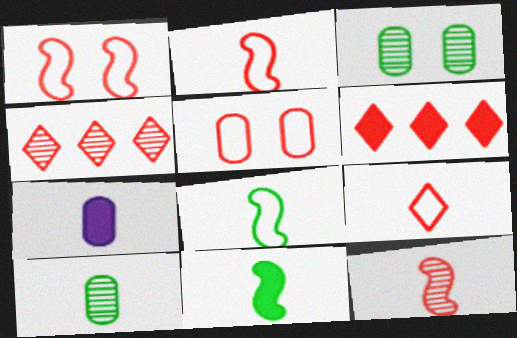[[5, 6, 12]]